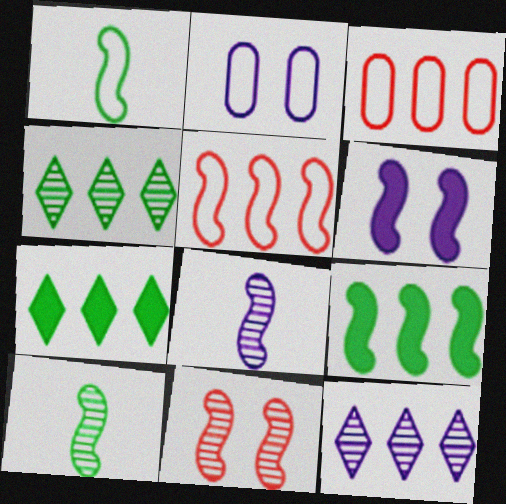[[3, 9, 12], 
[5, 6, 10]]